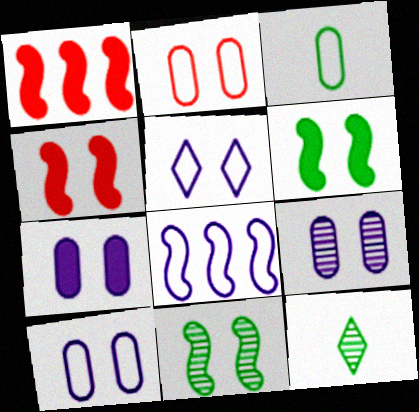[[1, 10, 12], 
[7, 9, 10]]